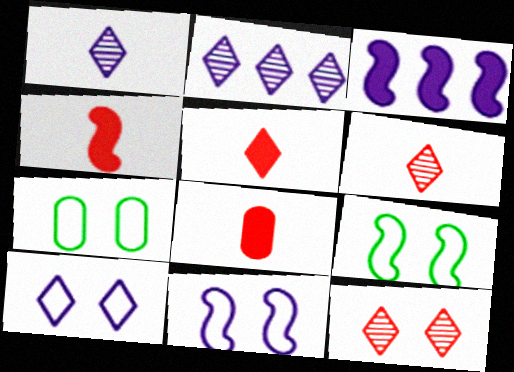[[2, 4, 7], 
[2, 8, 9], 
[3, 6, 7], 
[4, 5, 8]]